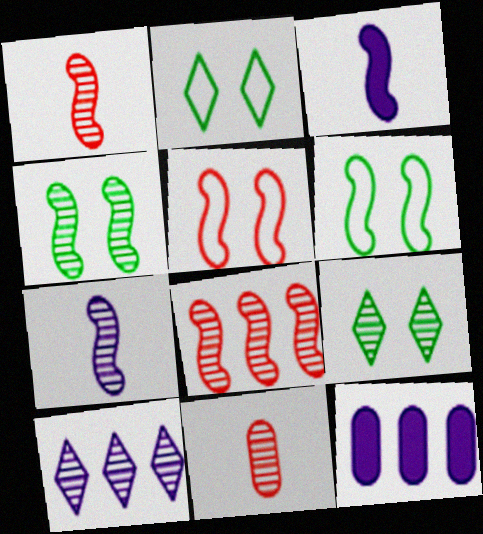[[1, 2, 12], 
[3, 6, 8], 
[4, 7, 8], 
[4, 10, 11]]